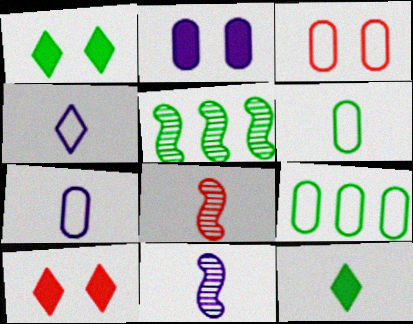[[1, 5, 6], 
[3, 7, 9], 
[5, 7, 10], 
[7, 8, 12], 
[9, 10, 11]]